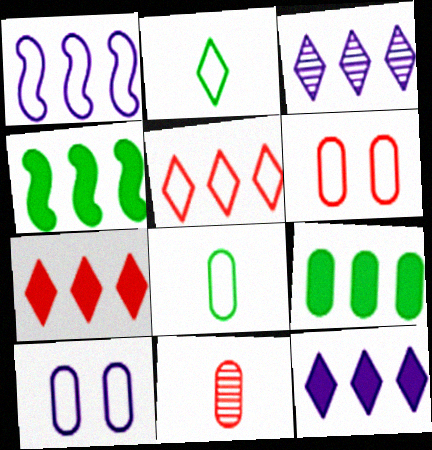[[1, 2, 6], 
[9, 10, 11]]